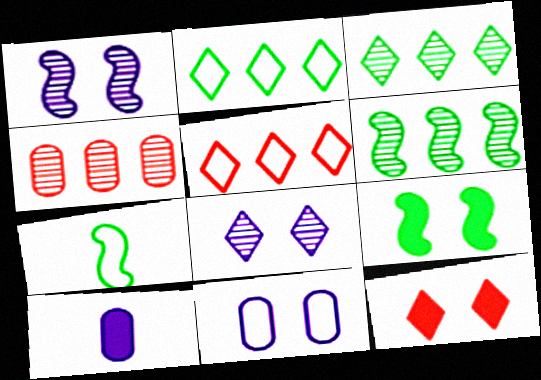[[5, 7, 11], 
[6, 7, 9]]